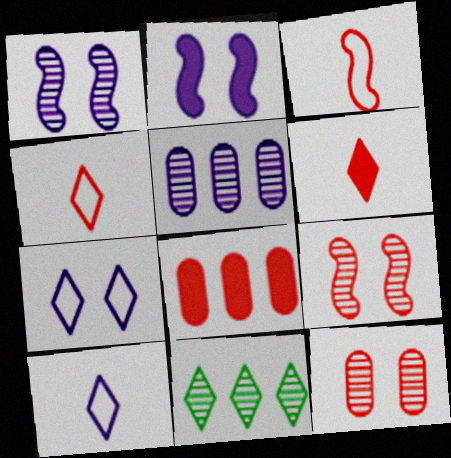[[2, 5, 10], 
[4, 8, 9], 
[6, 7, 11]]